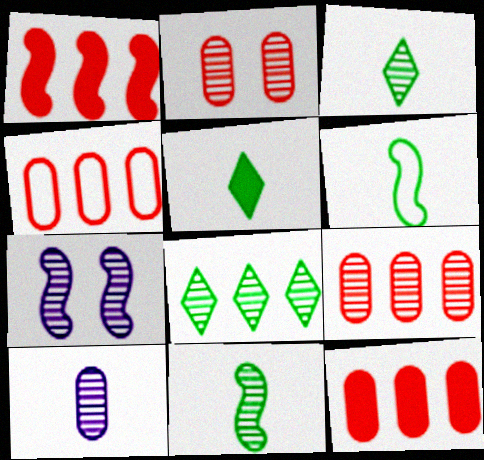[[1, 6, 7], 
[3, 7, 9], 
[4, 5, 7], 
[4, 9, 12]]